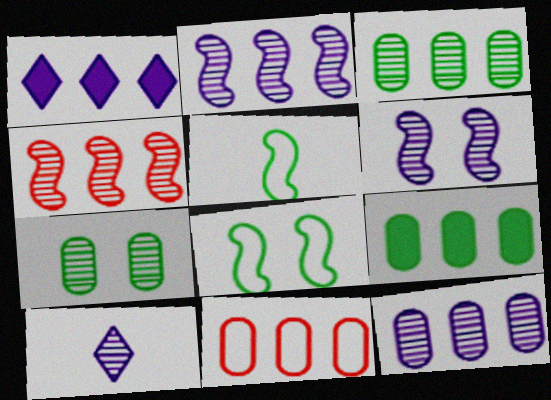[[4, 7, 10], 
[6, 10, 12], 
[9, 11, 12]]